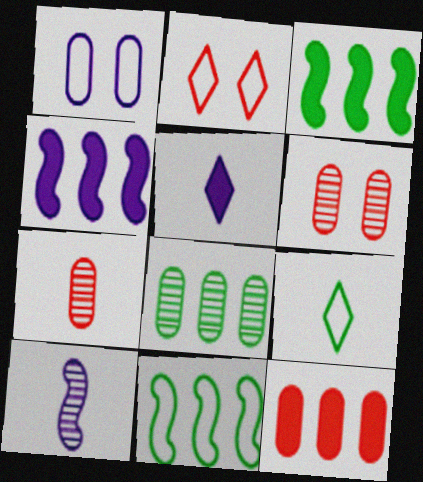[[4, 6, 9], 
[5, 6, 11]]